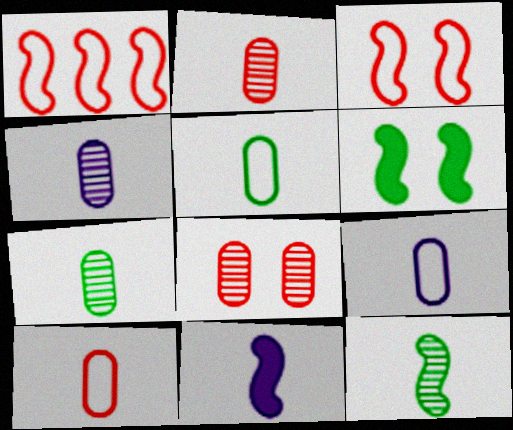[[2, 4, 7], 
[5, 9, 10]]